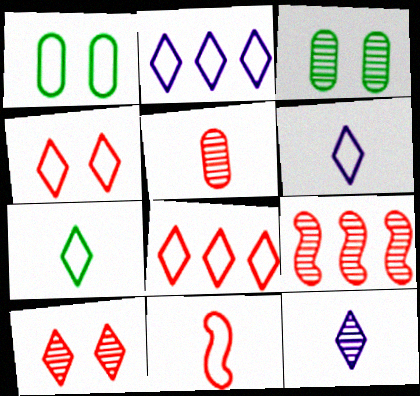[[1, 2, 11], 
[2, 4, 7], 
[3, 9, 12], 
[5, 9, 10]]